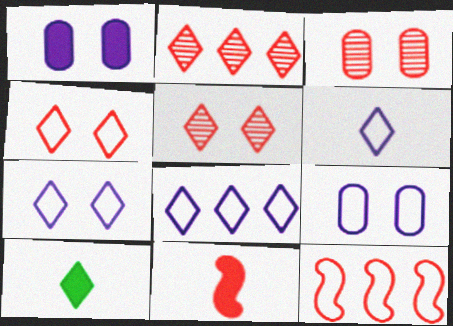[[2, 7, 10], 
[5, 8, 10], 
[6, 7, 8]]